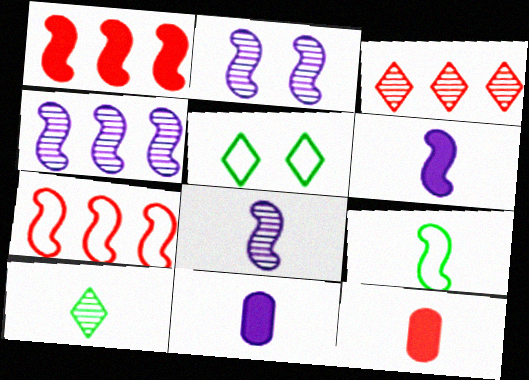[[1, 2, 9], 
[2, 4, 8], 
[4, 5, 12]]